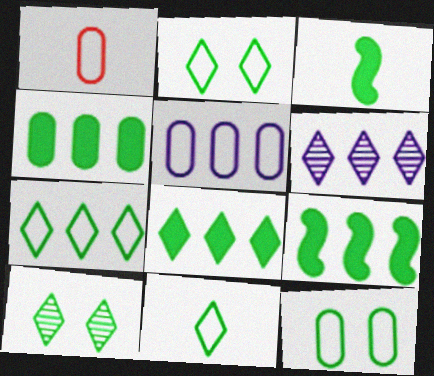[[1, 5, 12], 
[2, 7, 11], 
[4, 8, 9], 
[8, 10, 11]]